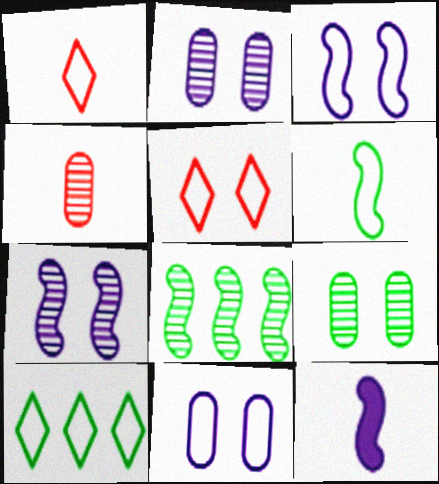[]